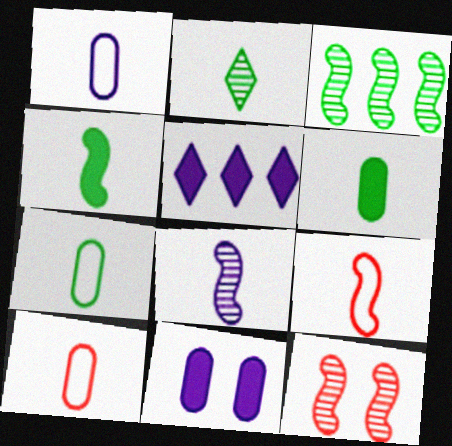[[1, 7, 10], 
[2, 4, 7], 
[3, 8, 12], 
[4, 8, 9], 
[5, 7, 12]]